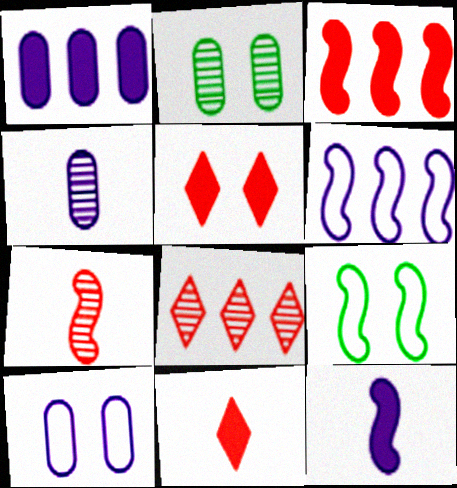[[1, 4, 10], 
[2, 6, 11]]